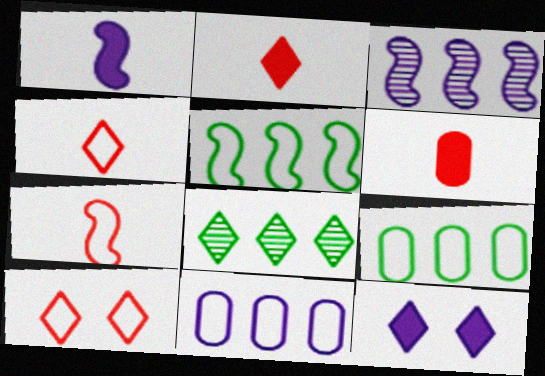[[4, 8, 12]]